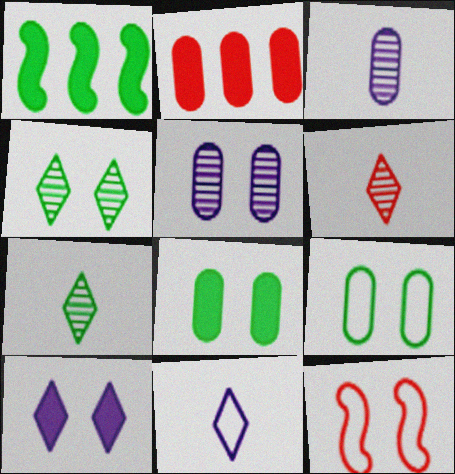[[1, 7, 9], 
[2, 3, 9], 
[2, 6, 12]]